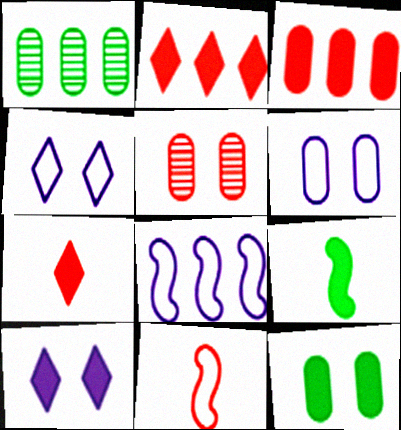[[1, 2, 8], 
[1, 10, 11], 
[2, 5, 11], 
[3, 9, 10], 
[5, 6, 12]]